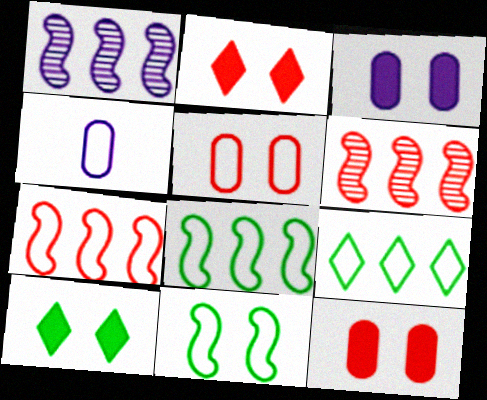[[4, 6, 10]]